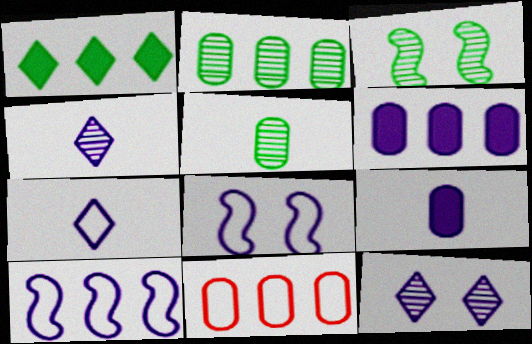[[2, 6, 11], 
[4, 6, 8], 
[9, 10, 12]]